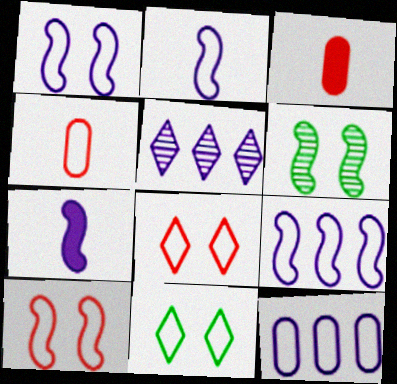[[1, 2, 9], 
[4, 9, 11]]